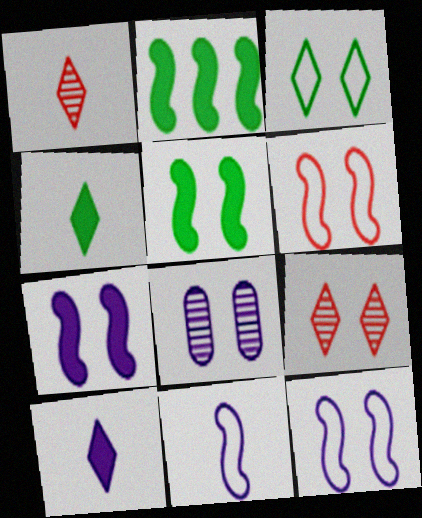[]